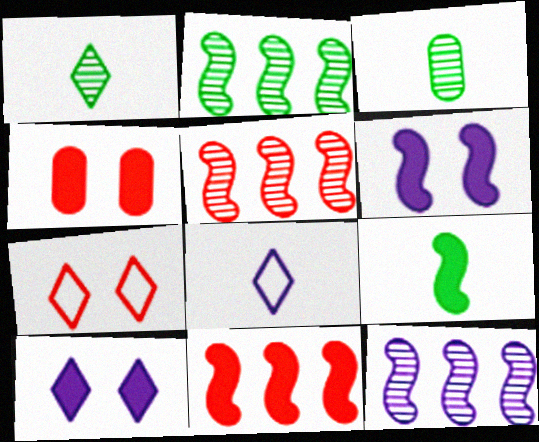[[2, 4, 8], 
[2, 5, 12], 
[6, 9, 11]]